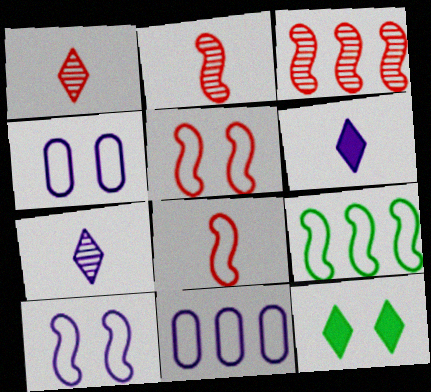[[2, 11, 12], 
[8, 9, 10]]